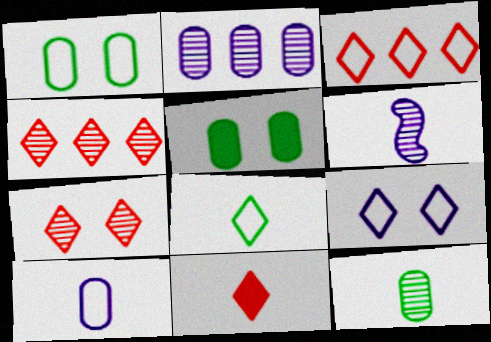[[3, 5, 6], 
[3, 7, 11], 
[3, 8, 9]]